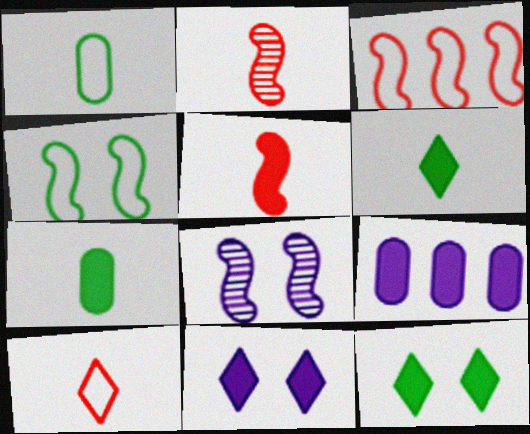[[5, 9, 12]]